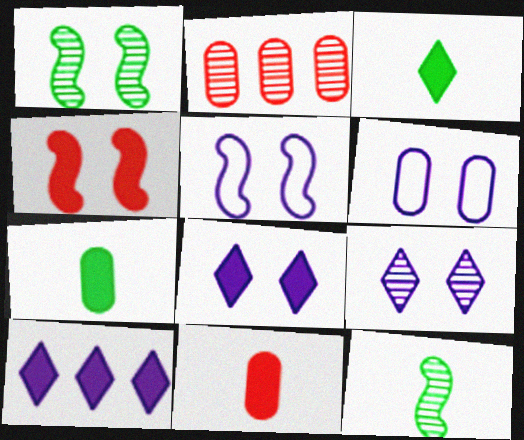[[1, 4, 5], 
[2, 3, 5], 
[2, 6, 7], 
[2, 9, 12], 
[4, 7, 10]]